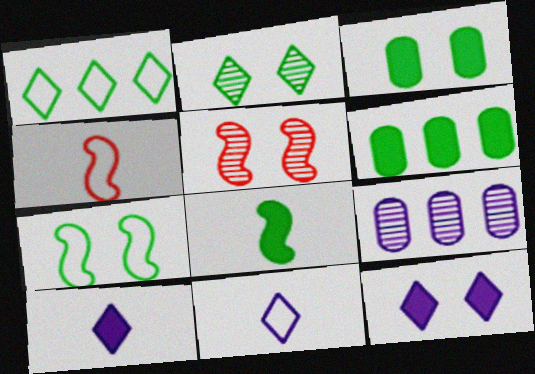[[2, 3, 7], 
[5, 6, 11]]